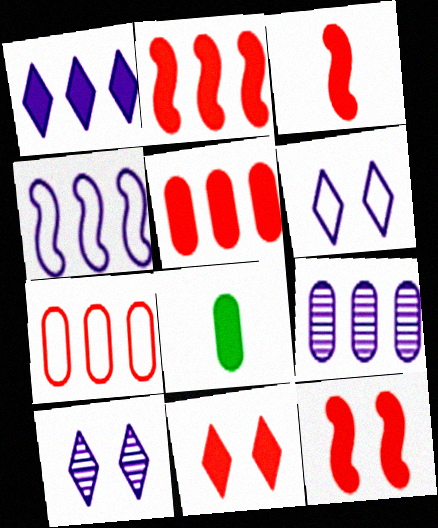[[1, 4, 9], 
[1, 8, 12], 
[2, 3, 12], 
[3, 5, 11]]